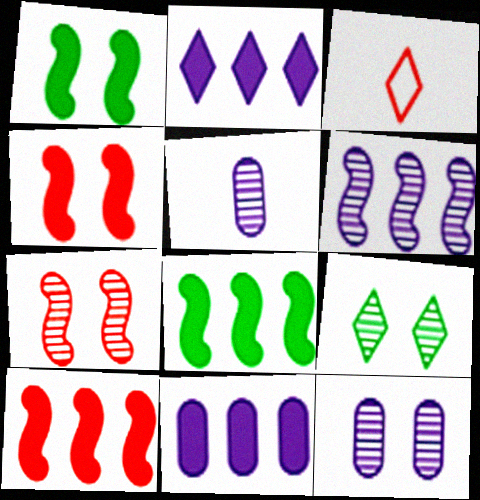[[2, 3, 9], 
[3, 8, 12], 
[7, 9, 12]]